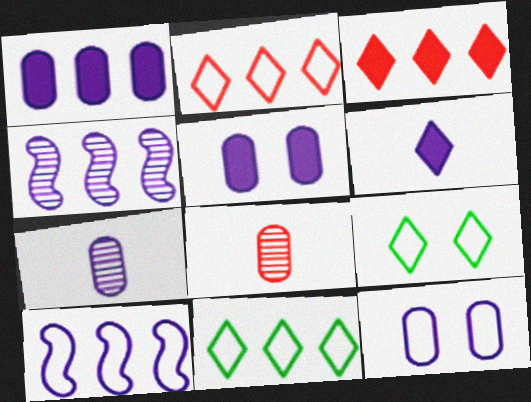[[1, 7, 12], 
[4, 6, 12]]